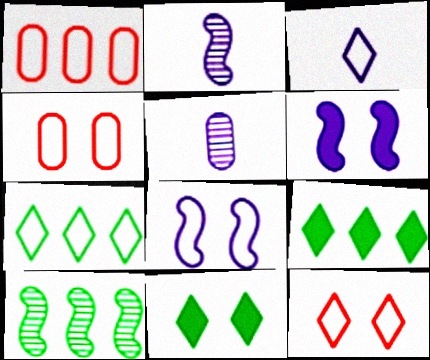[[1, 2, 11], 
[2, 4, 9], 
[3, 7, 12]]